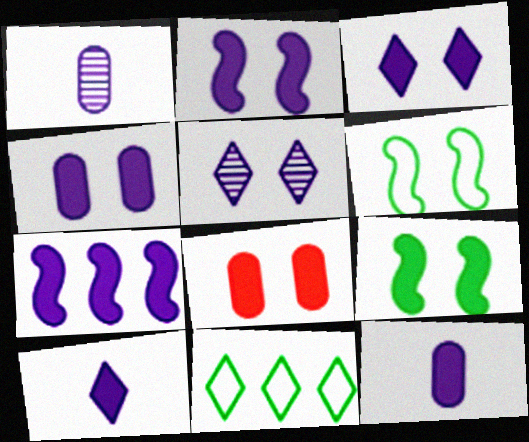[[2, 3, 4], 
[3, 7, 12], 
[3, 8, 9], 
[4, 7, 10], 
[5, 6, 8]]